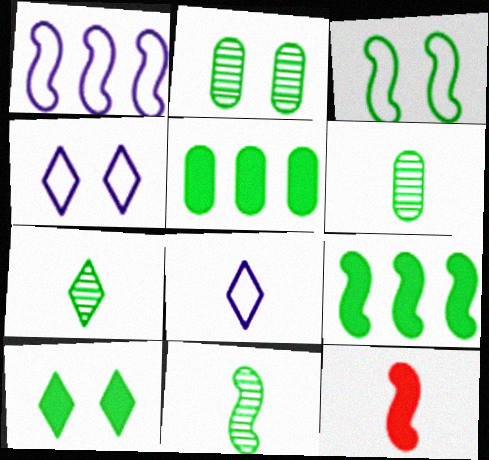[[2, 3, 10], 
[3, 5, 7], 
[3, 9, 11], 
[6, 7, 11], 
[6, 8, 12]]